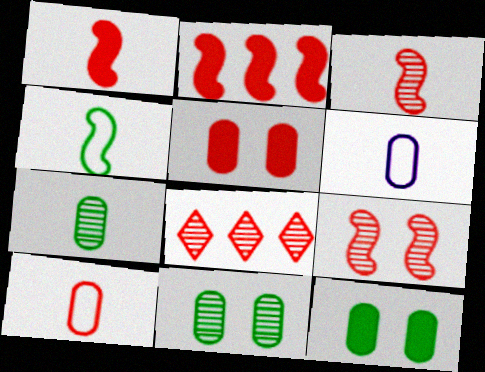[]